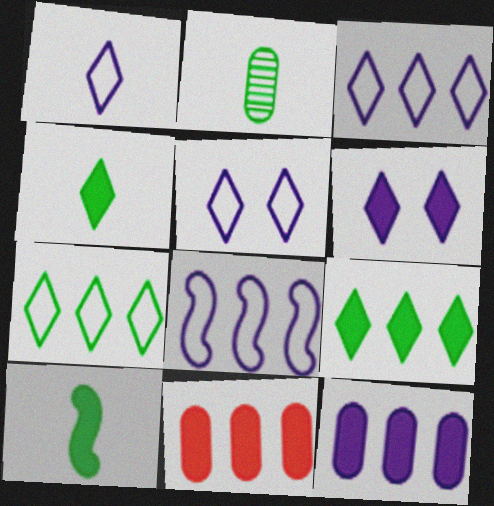[[1, 3, 5], 
[6, 10, 11]]